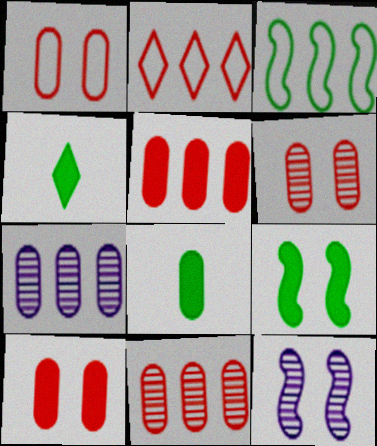[[1, 6, 10], 
[1, 7, 8], 
[2, 8, 12]]